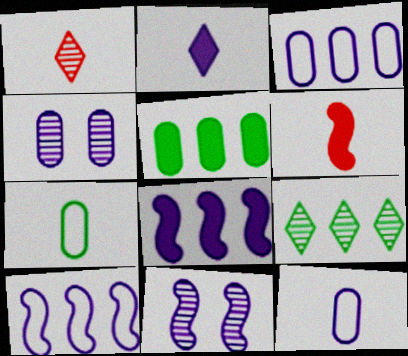[[2, 3, 11], 
[2, 4, 10]]